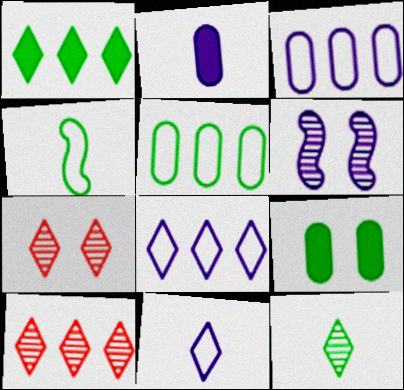[[1, 7, 11], 
[1, 8, 10], 
[2, 6, 8]]